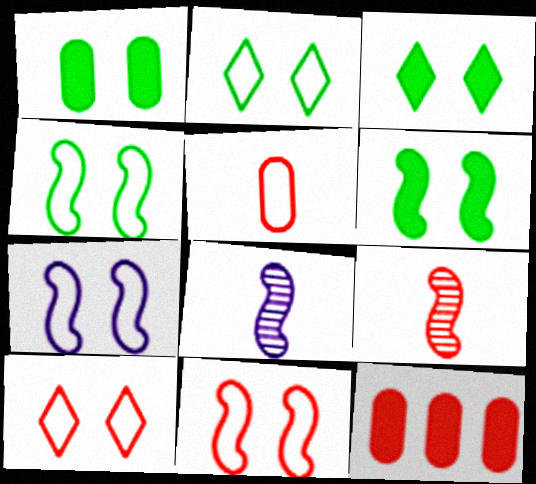[[1, 3, 6], 
[2, 8, 12], 
[4, 7, 11], 
[9, 10, 12]]